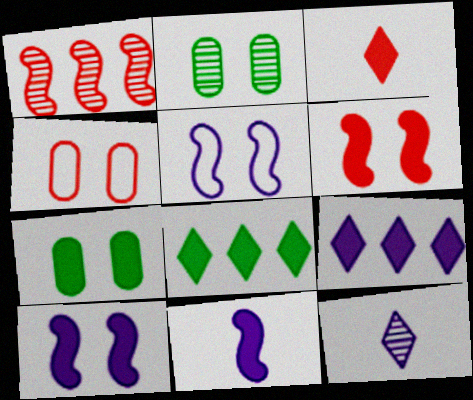[[1, 2, 12], 
[1, 3, 4]]